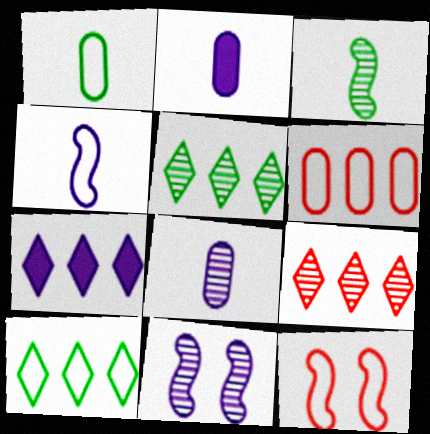[[2, 5, 12], 
[7, 9, 10]]